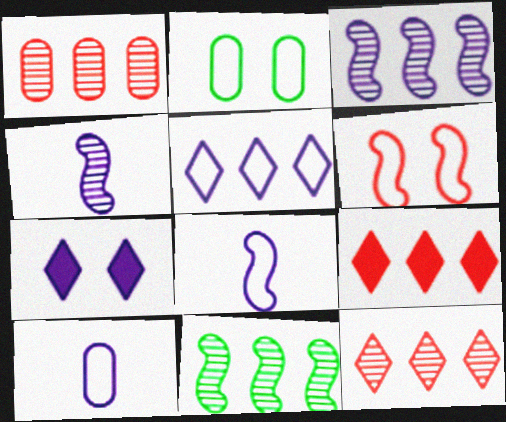[[2, 4, 9], 
[3, 7, 10]]